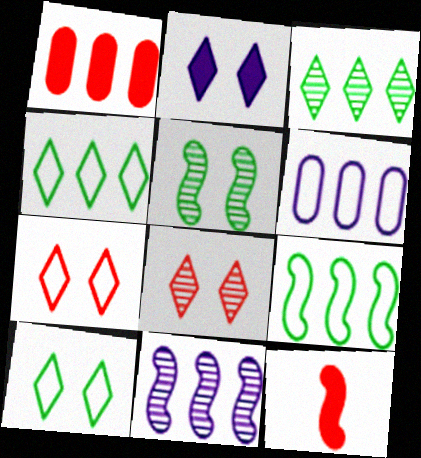[[1, 4, 11], 
[2, 8, 10]]